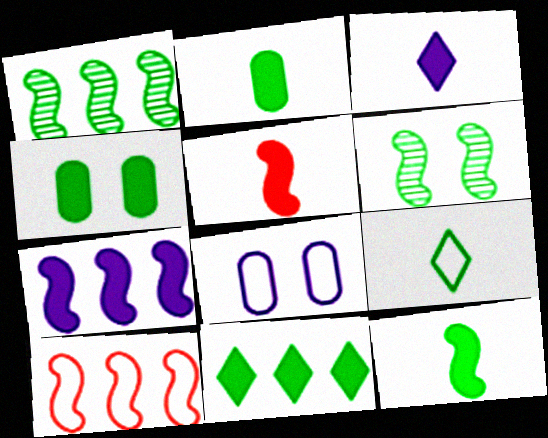[[1, 4, 9], 
[1, 7, 10], 
[2, 3, 5], 
[4, 11, 12], 
[8, 9, 10]]